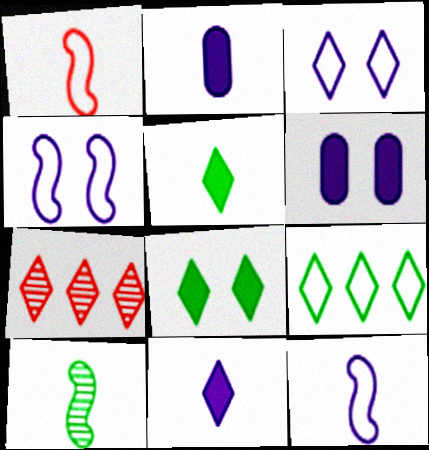[[3, 5, 7]]